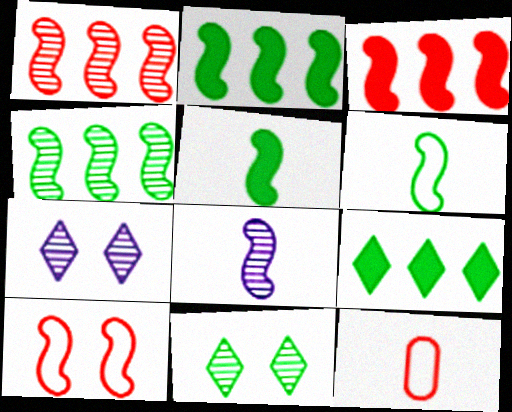[[2, 7, 12], 
[2, 8, 10]]